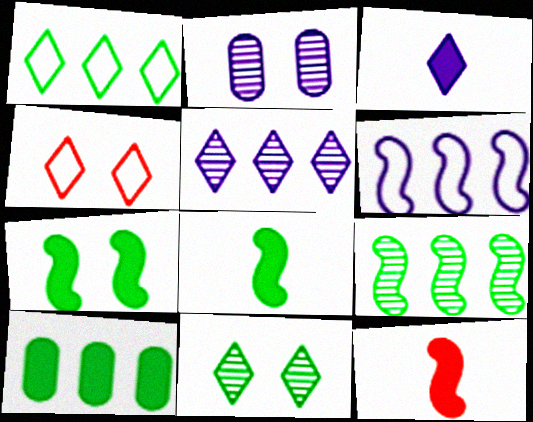[[1, 2, 12], 
[1, 9, 10], 
[2, 3, 6], 
[2, 4, 7]]